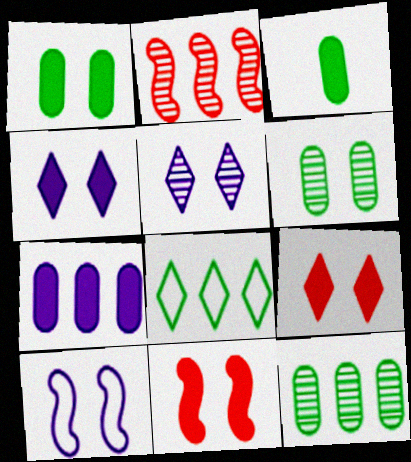[[1, 4, 11], 
[2, 7, 8], 
[6, 9, 10]]